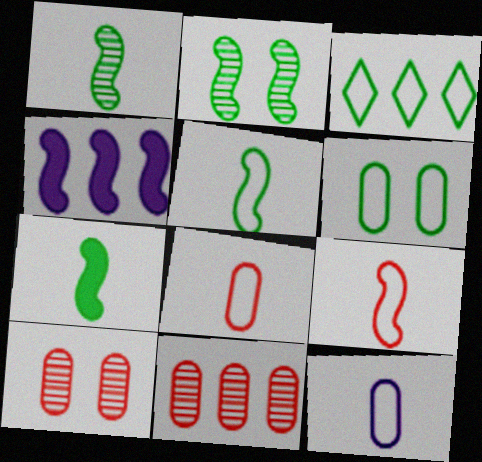[[1, 5, 7], 
[2, 4, 9], 
[3, 4, 11], 
[3, 5, 6]]